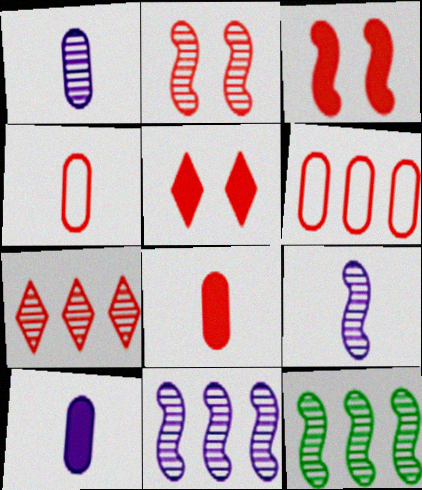[[2, 9, 12], 
[3, 4, 7]]